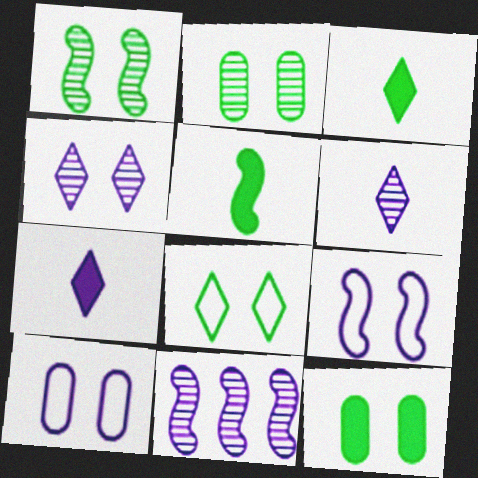[[1, 8, 12], 
[7, 10, 11]]